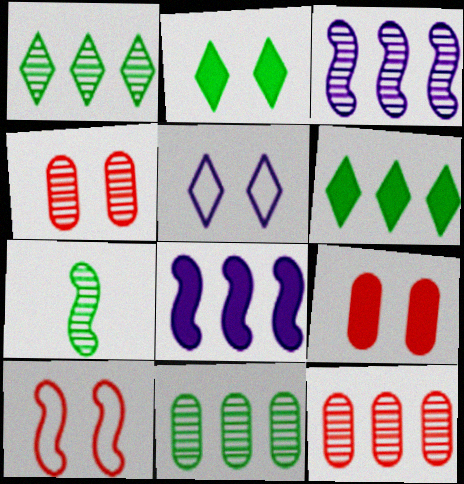[[1, 3, 12], 
[7, 8, 10]]